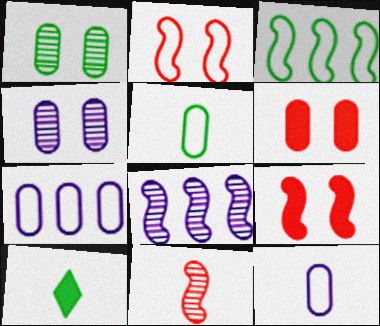[[1, 3, 10], 
[10, 11, 12]]